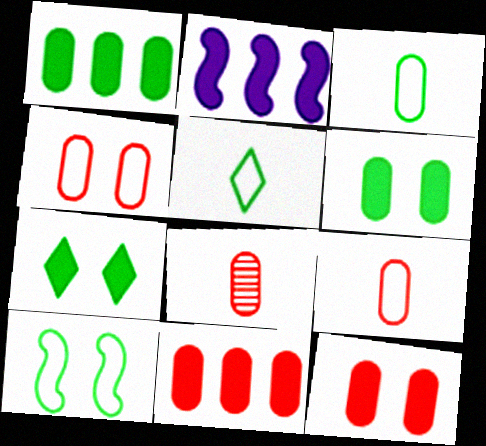[[4, 8, 11]]